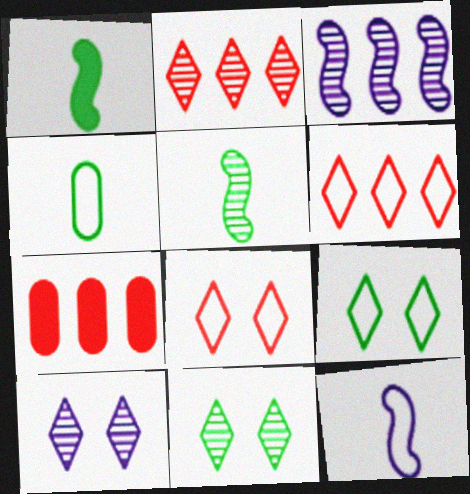[[7, 11, 12]]